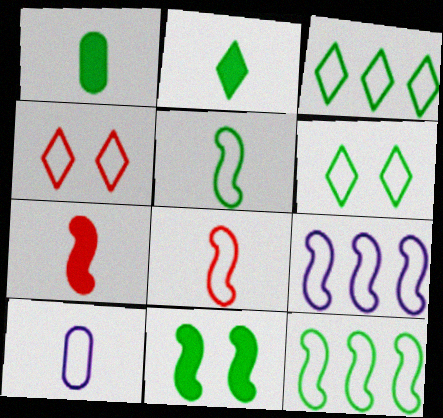[[4, 10, 12]]